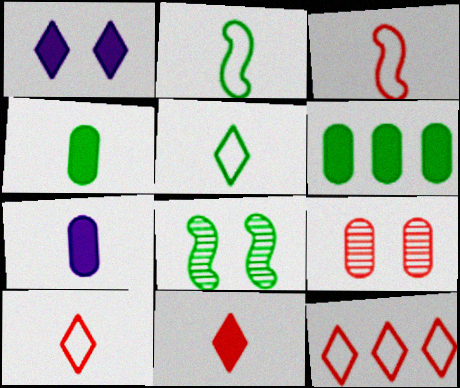[[5, 6, 8], 
[7, 8, 12]]